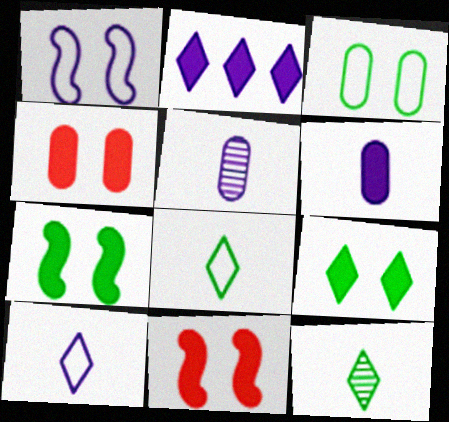[[1, 2, 5]]